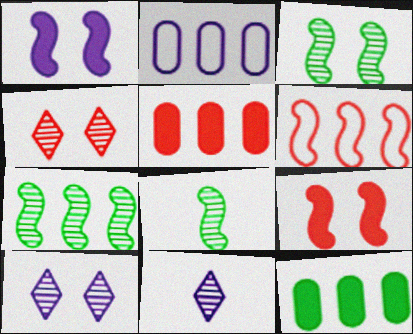[[1, 2, 11], 
[1, 6, 8], 
[3, 7, 8]]